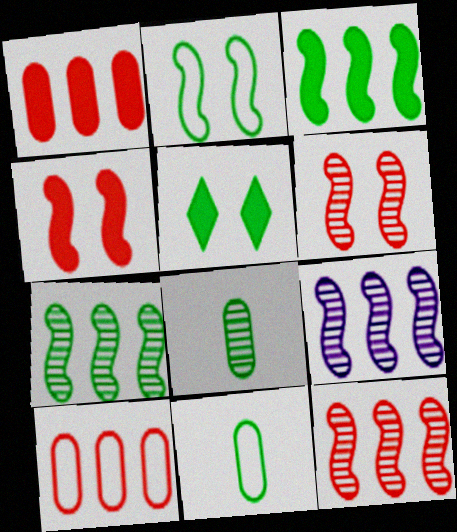[[5, 7, 11], 
[7, 9, 12]]